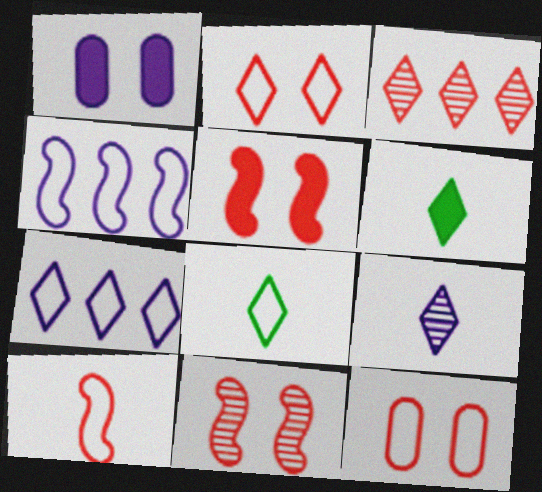[[1, 4, 9], 
[2, 7, 8], 
[4, 8, 12]]